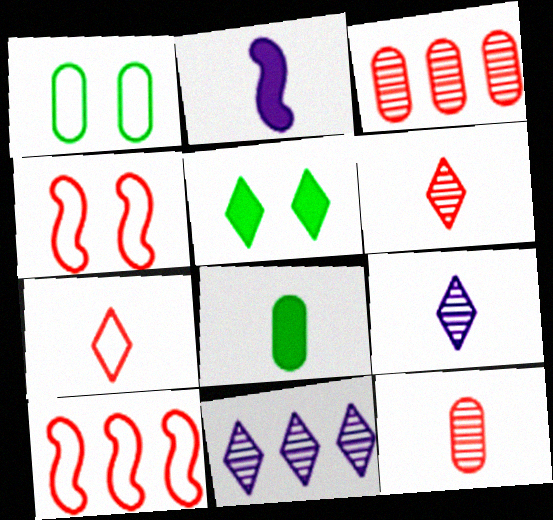[[4, 8, 11], 
[5, 7, 11]]